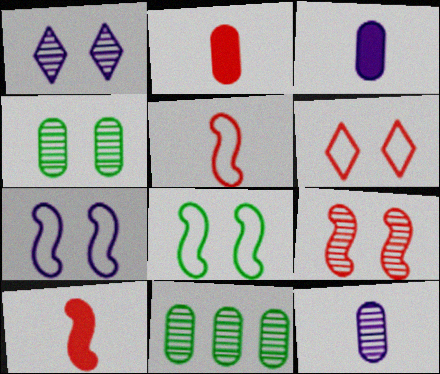[[1, 4, 9]]